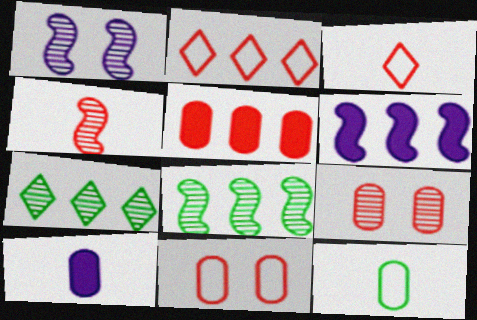[[1, 4, 8]]